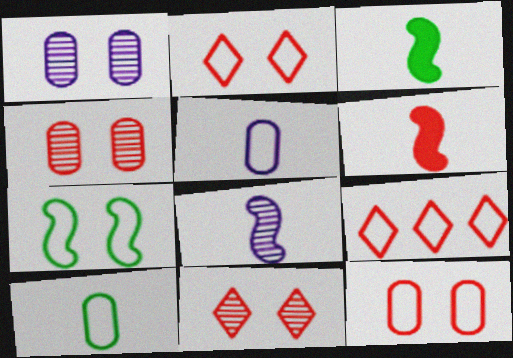[[1, 3, 9], 
[4, 6, 9], 
[5, 7, 9]]